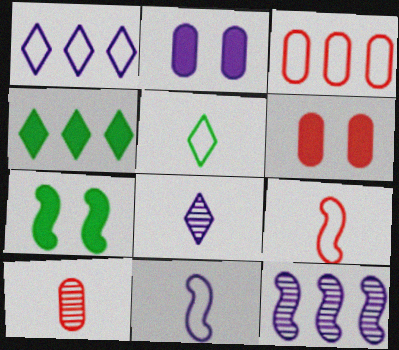[[1, 7, 10], 
[3, 4, 12], 
[3, 6, 10], 
[3, 7, 8], 
[5, 6, 12], 
[7, 9, 12]]